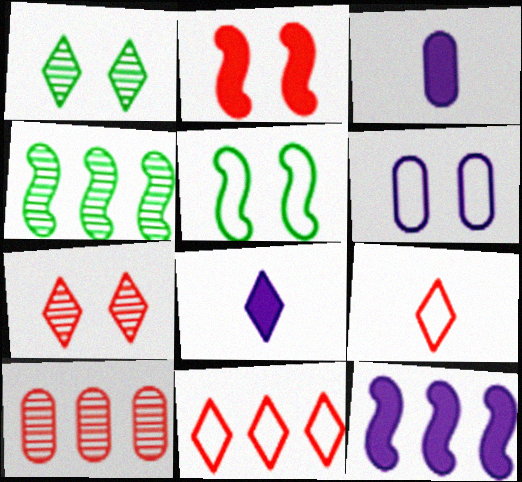[[1, 2, 6], 
[1, 8, 11], 
[2, 9, 10], 
[5, 8, 10]]